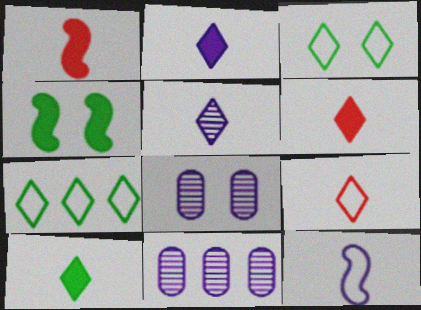[[1, 3, 11], 
[1, 7, 8], 
[2, 6, 10], 
[4, 9, 11], 
[5, 9, 10]]